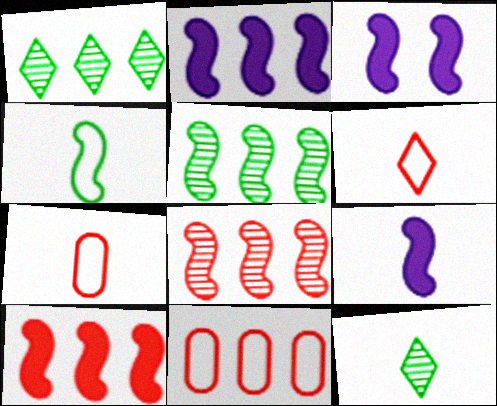[[1, 2, 11], 
[1, 3, 7], 
[2, 3, 9], 
[3, 4, 8], 
[3, 11, 12], 
[7, 9, 12]]